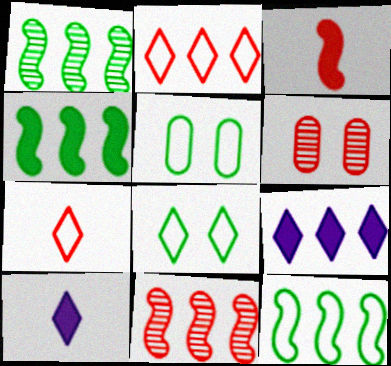[[1, 4, 12], 
[2, 3, 6], 
[5, 10, 11], 
[6, 10, 12]]